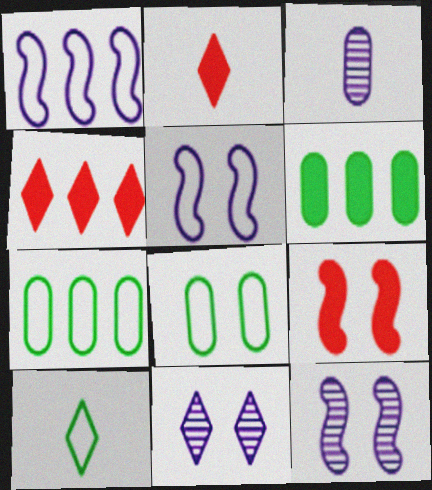[[2, 7, 12], 
[4, 10, 11], 
[8, 9, 11]]